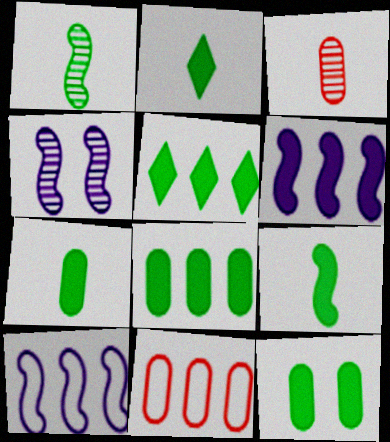[[2, 4, 11], 
[2, 7, 9], 
[5, 9, 12], 
[7, 8, 12]]